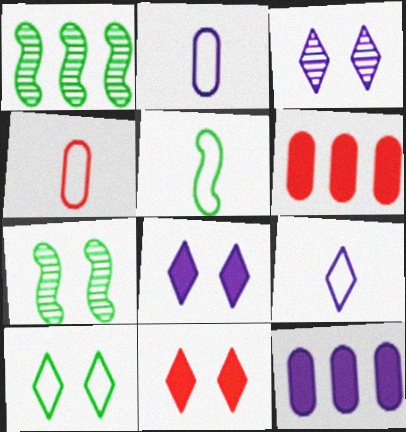[[1, 2, 11], 
[1, 4, 8], 
[3, 5, 6], 
[3, 10, 11], 
[4, 5, 9], 
[6, 7, 9]]